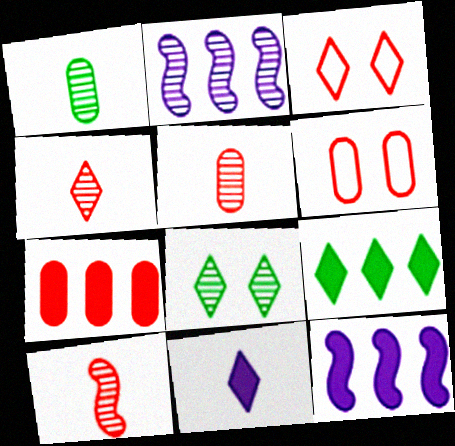[[1, 3, 12], 
[2, 5, 8], 
[3, 7, 10], 
[4, 5, 10], 
[5, 6, 7], 
[7, 9, 12]]